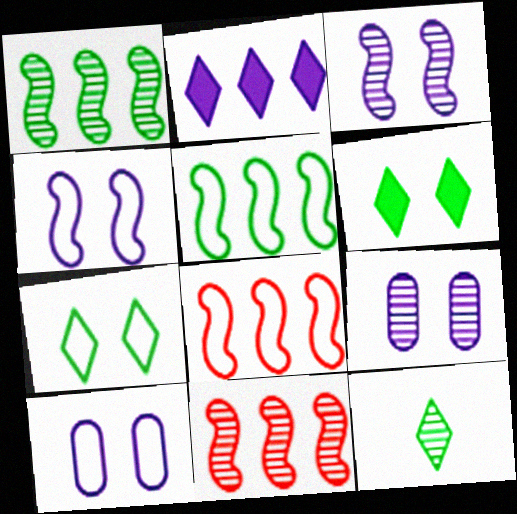[[9, 11, 12]]